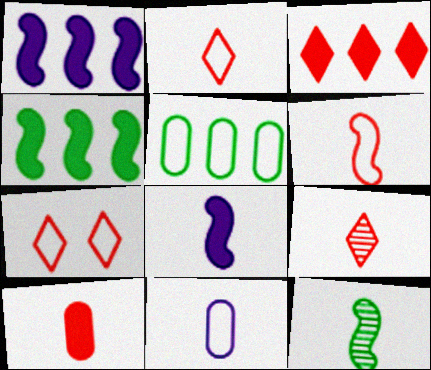[[3, 7, 9], 
[6, 8, 12], 
[6, 9, 10]]